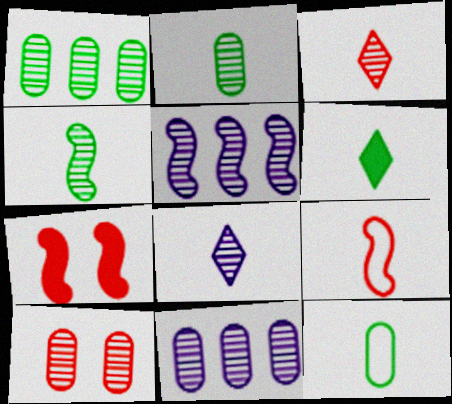[[2, 10, 11], 
[4, 6, 12]]